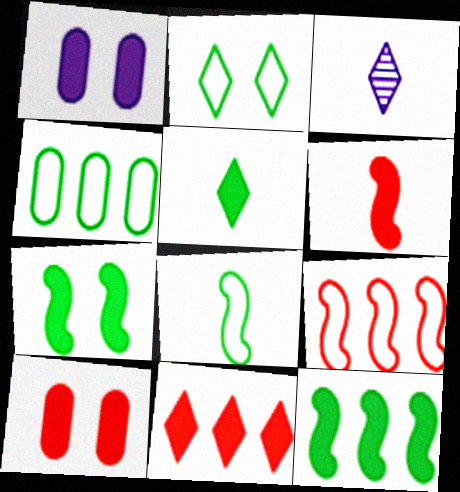[[2, 3, 11], 
[2, 4, 8], 
[6, 10, 11]]